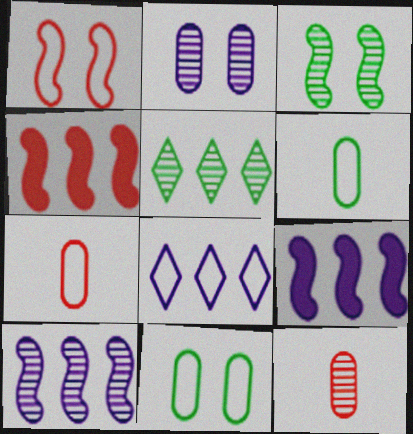[[1, 6, 8]]